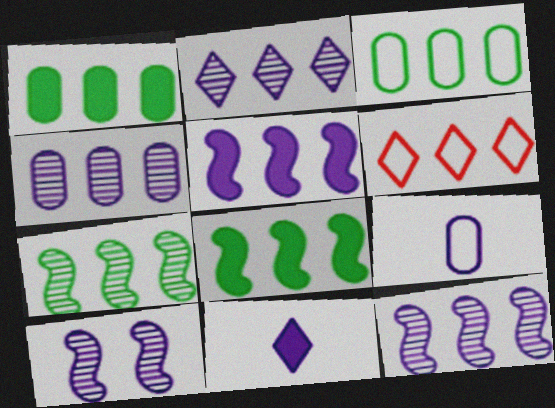[[1, 6, 12], 
[2, 4, 12], 
[4, 6, 8]]